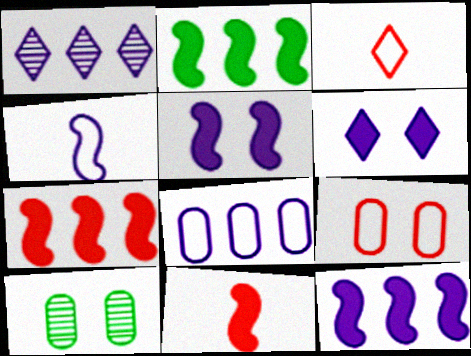[[1, 8, 12], 
[2, 5, 11], 
[2, 7, 12], 
[3, 10, 12]]